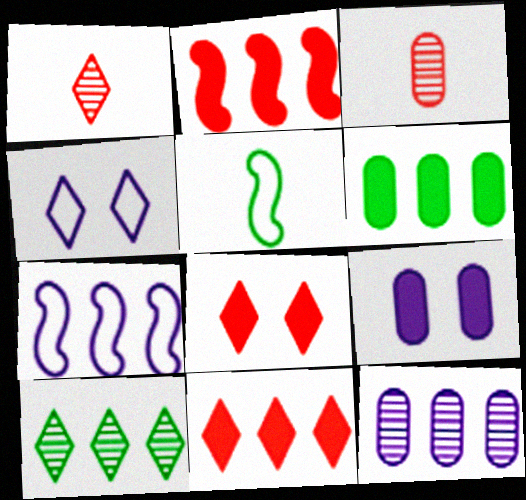[[5, 8, 12]]